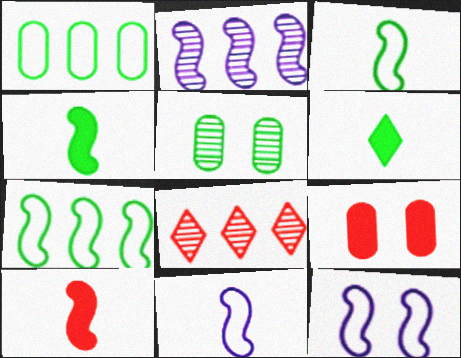[[5, 6, 7]]